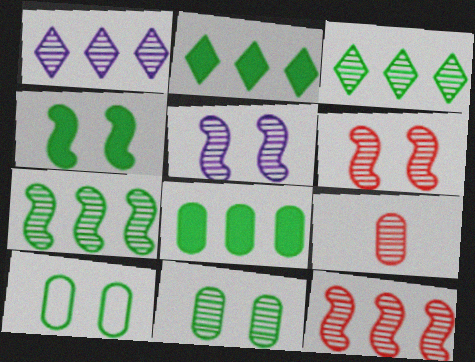[[3, 5, 9]]